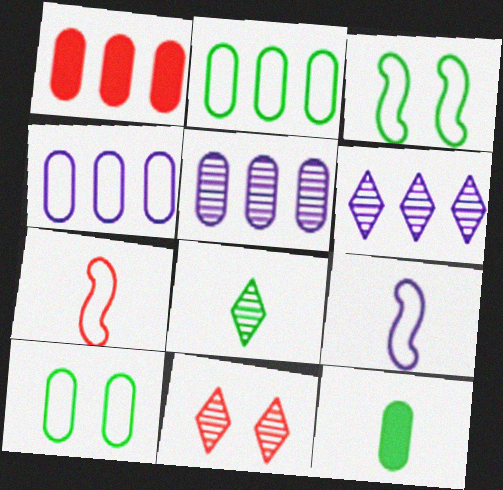[[1, 2, 5], 
[1, 7, 11], 
[6, 8, 11]]